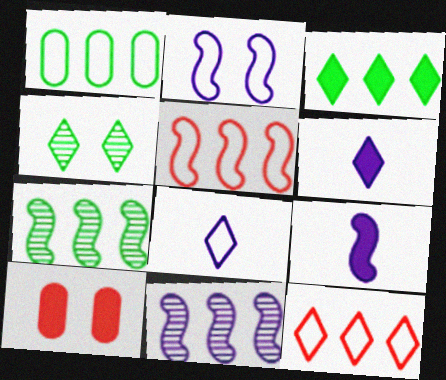[[1, 3, 7], 
[2, 4, 10], 
[2, 9, 11], 
[3, 9, 10], 
[4, 6, 12], 
[7, 8, 10]]